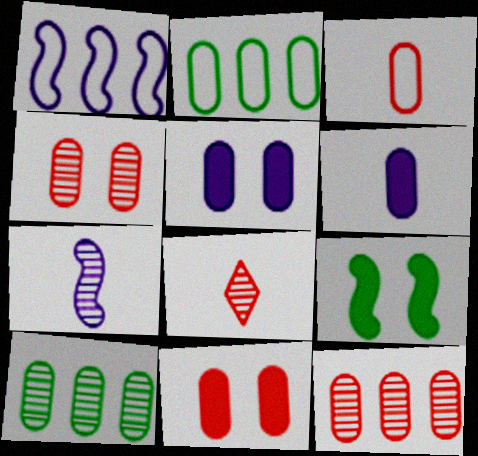[[2, 4, 6], 
[3, 5, 10], 
[3, 11, 12]]